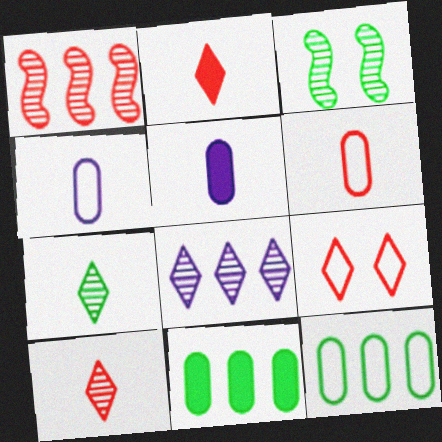[]